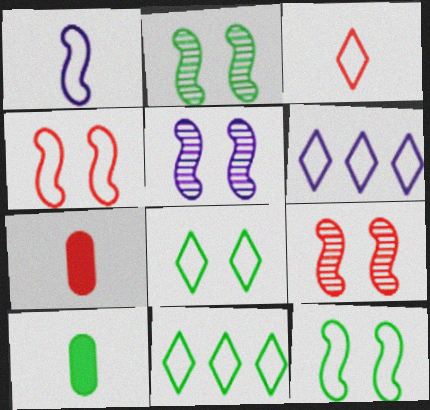[[2, 5, 9], 
[2, 6, 7], 
[2, 10, 11], 
[3, 6, 8], 
[5, 7, 11], 
[6, 9, 10]]